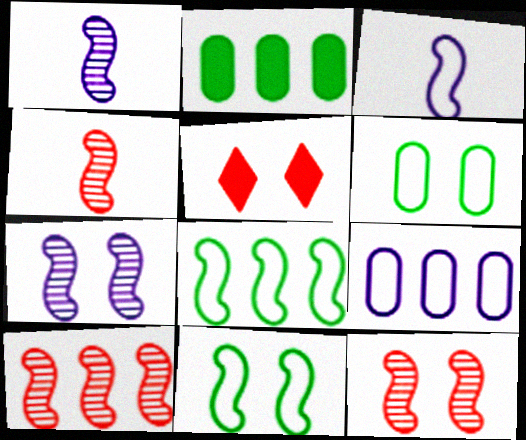[[4, 10, 12], 
[5, 6, 7]]